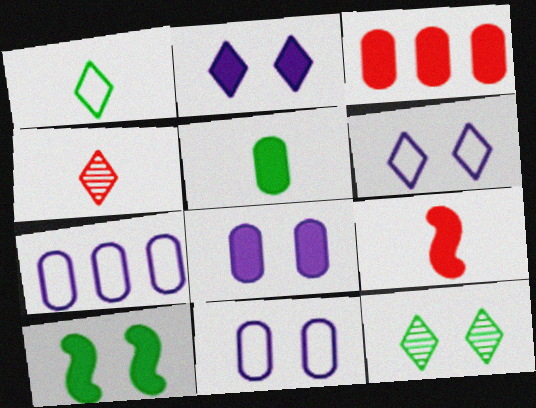[[3, 5, 8], 
[4, 7, 10], 
[7, 9, 12]]